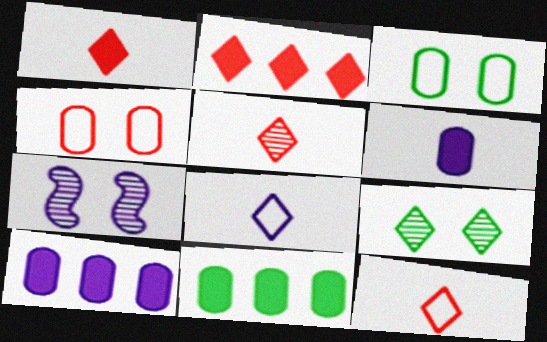[[1, 5, 12], 
[2, 8, 9], 
[7, 8, 10], 
[7, 11, 12]]